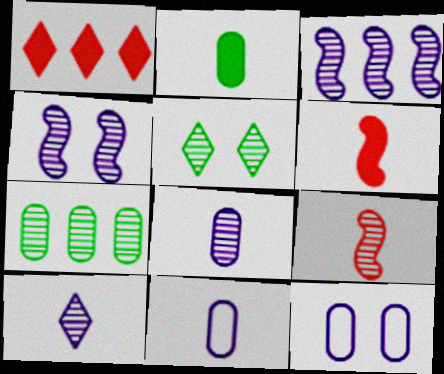[]